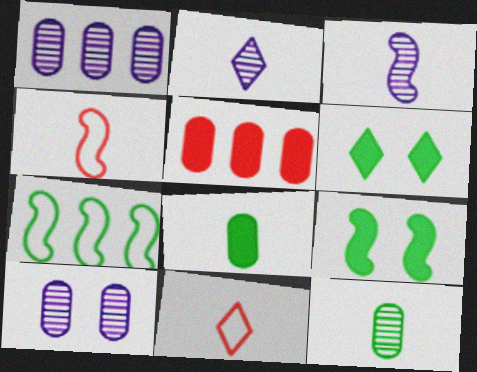[[1, 4, 6], 
[1, 9, 11], 
[2, 4, 8], 
[3, 8, 11], 
[6, 7, 12]]